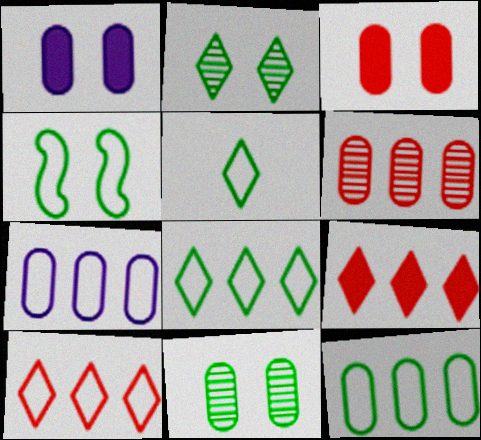[[4, 5, 12]]